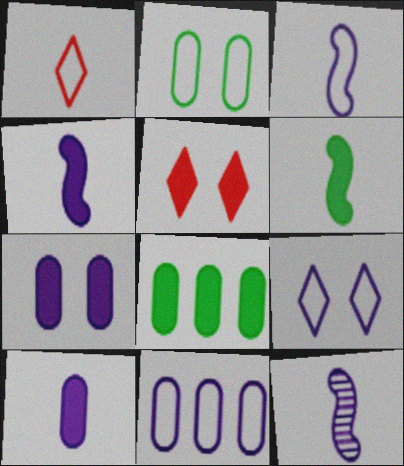[[3, 4, 12], 
[3, 9, 11], 
[4, 5, 8]]